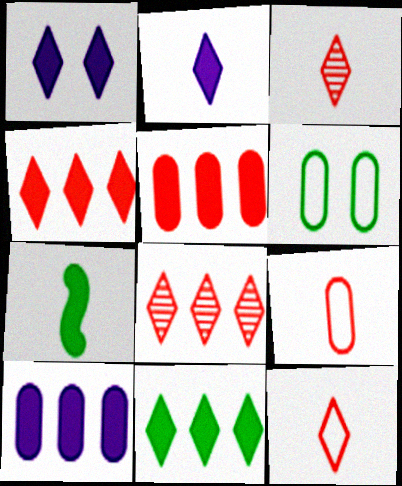[[1, 5, 7]]